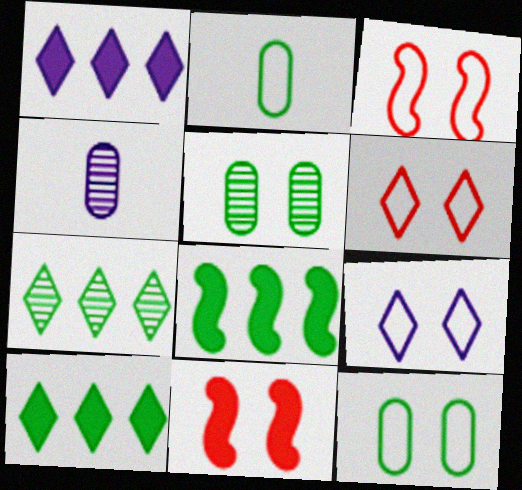[[3, 4, 10], 
[3, 9, 12], 
[4, 6, 8], 
[5, 9, 11]]